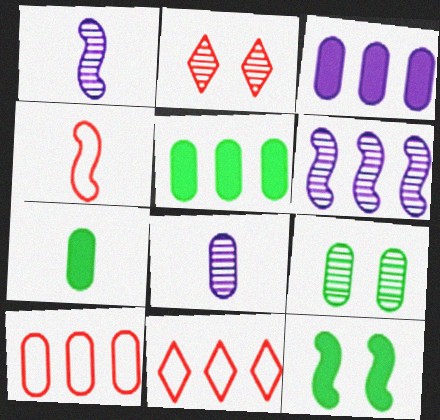[[4, 6, 12], 
[5, 6, 11], 
[8, 11, 12]]